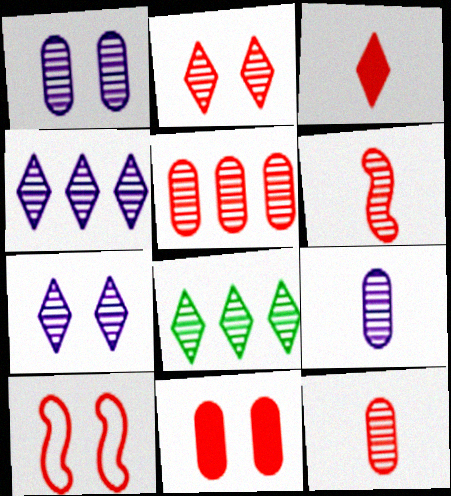[[1, 6, 8], 
[2, 5, 6], 
[2, 10, 11], 
[3, 5, 10]]